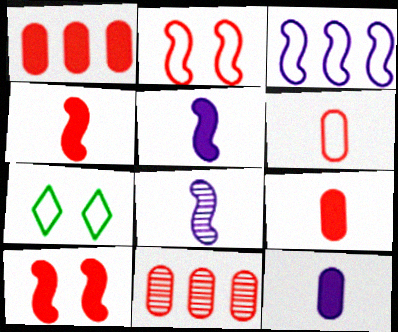[[1, 7, 8], 
[3, 6, 7], 
[5, 7, 11]]